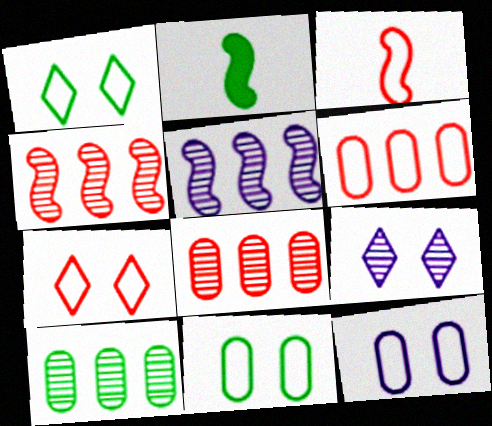[[1, 2, 10], 
[2, 6, 9], 
[3, 6, 7]]